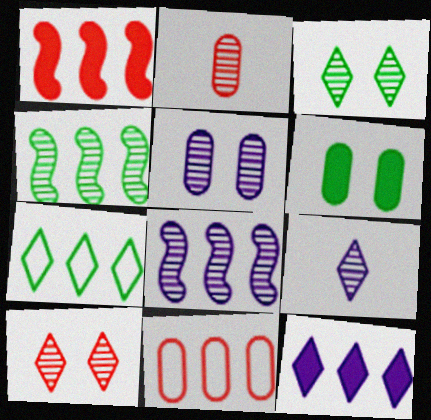[[2, 3, 8], 
[4, 11, 12], 
[5, 8, 9]]